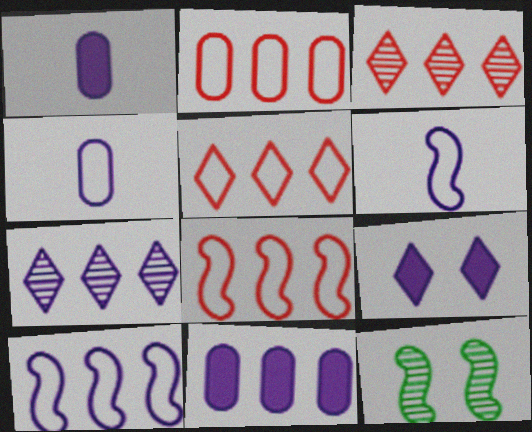[[1, 5, 12], 
[2, 5, 8], 
[7, 10, 11]]